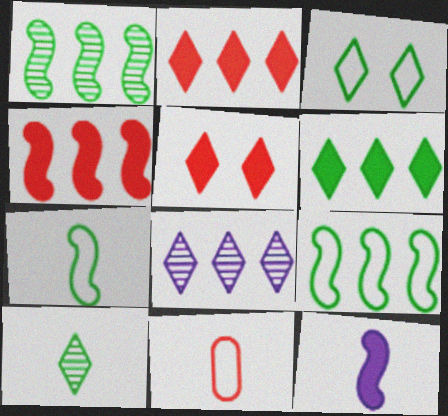[[3, 6, 10], 
[10, 11, 12]]